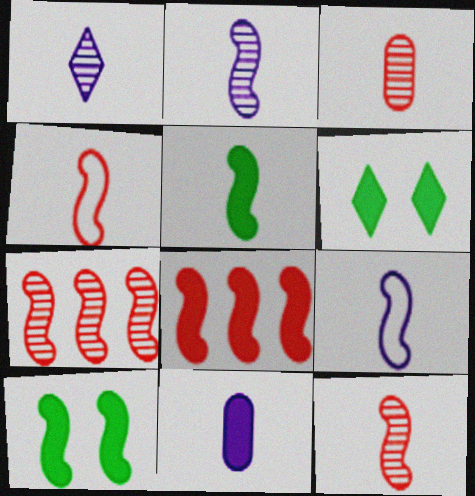[[1, 9, 11], 
[2, 4, 5], 
[5, 9, 12], 
[6, 8, 11], 
[7, 9, 10]]